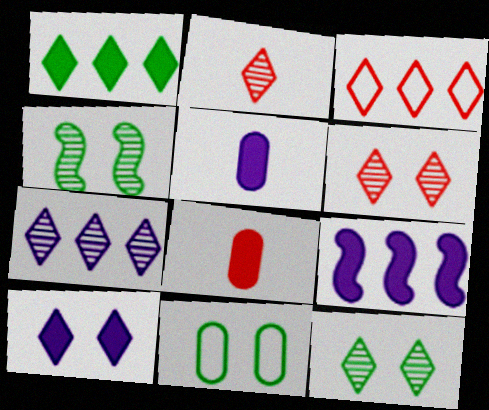[[1, 3, 7], 
[2, 7, 12], 
[2, 9, 11], 
[3, 4, 5], 
[5, 9, 10]]